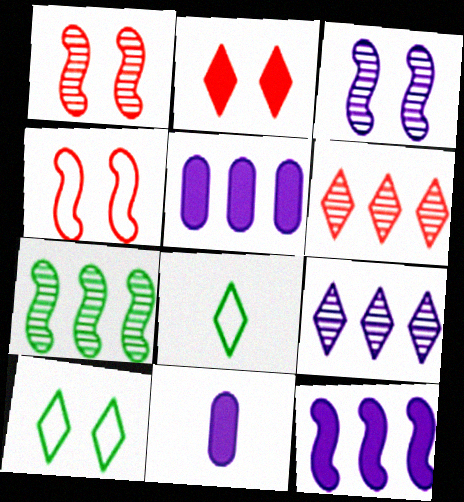[[1, 5, 8], 
[2, 8, 9]]